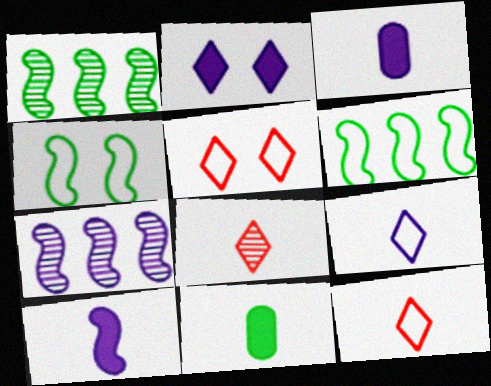[[1, 3, 5], 
[5, 7, 11]]